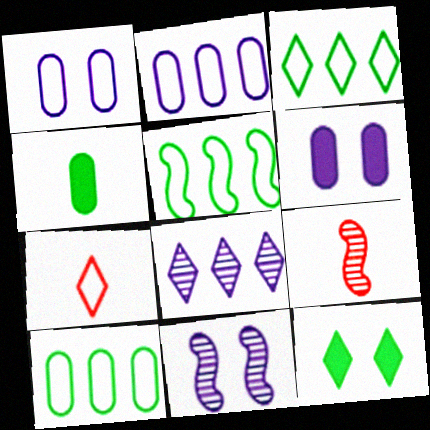[[1, 5, 7], 
[2, 9, 12], 
[3, 5, 10], 
[3, 6, 9], 
[7, 8, 12]]